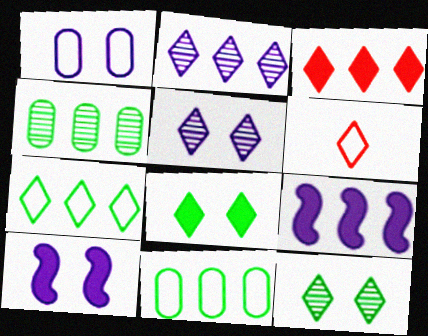[[1, 5, 10], 
[2, 3, 7], 
[2, 6, 8], 
[4, 6, 10]]